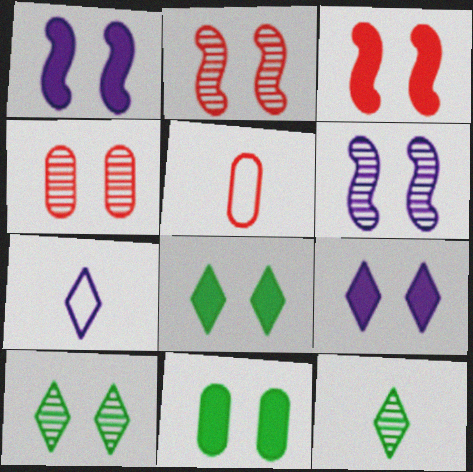[[3, 9, 11], 
[4, 6, 10]]